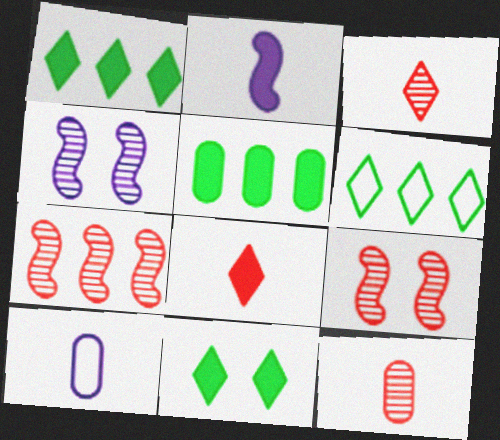[[1, 9, 10], 
[7, 10, 11]]